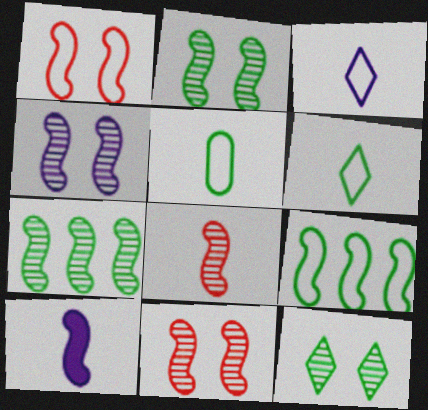[[1, 7, 10], 
[2, 4, 11], 
[4, 7, 8], 
[9, 10, 11]]